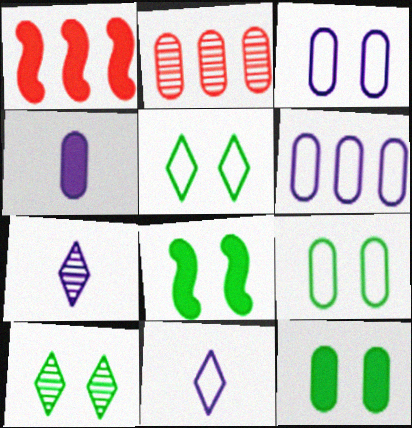[[1, 7, 9], 
[2, 4, 9], 
[2, 8, 11], 
[8, 9, 10]]